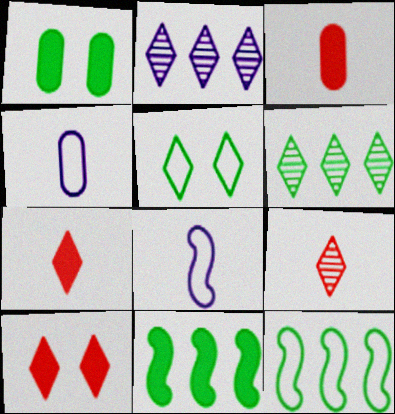[[2, 5, 7]]